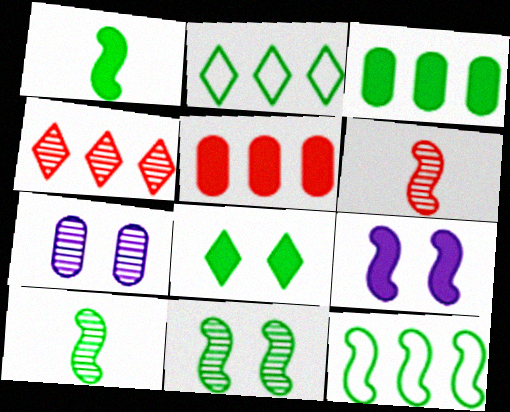[[1, 3, 8], 
[1, 11, 12], 
[4, 7, 10], 
[6, 9, 12]]